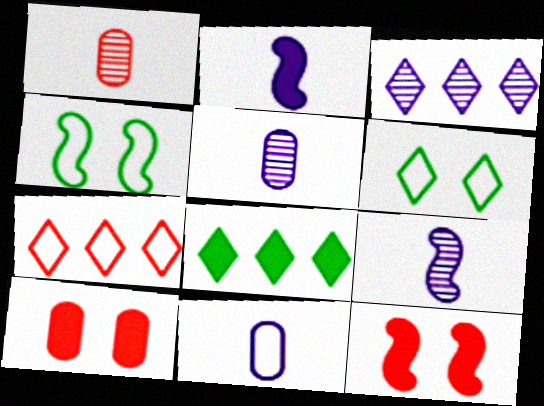[[1, 7, 12], 
[2, 8, 10], 
[3, 7, 8], 
[4, 7, 11]]